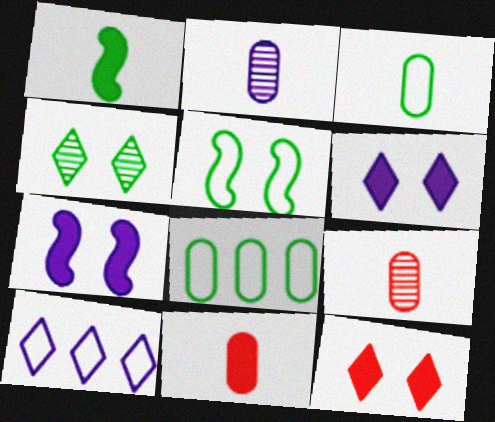[[1, 4, 8], 
[2, 3, 11], 
[2, 7, 10]]